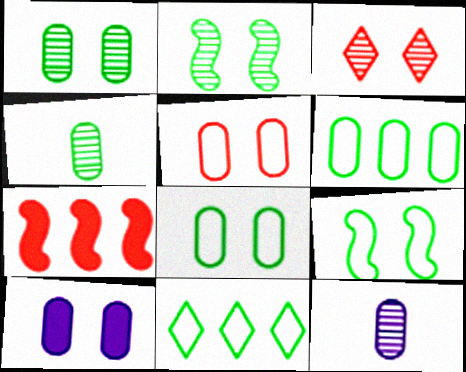[[1, 5, 10], 
[3, 9, 10]]